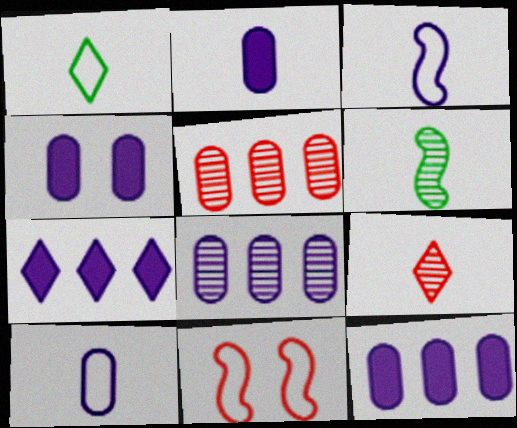[[2, 4, 12], 
[4, 8, 10]]